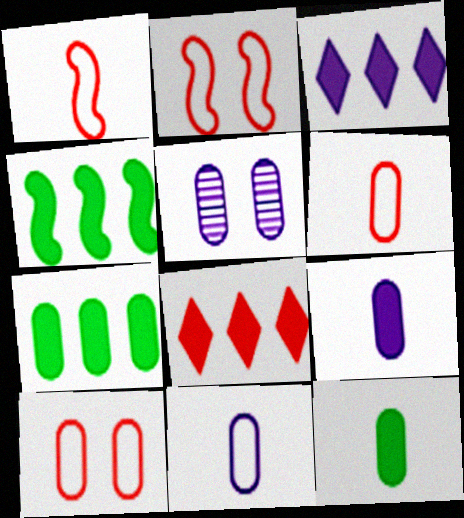[[5, 6, 7]]